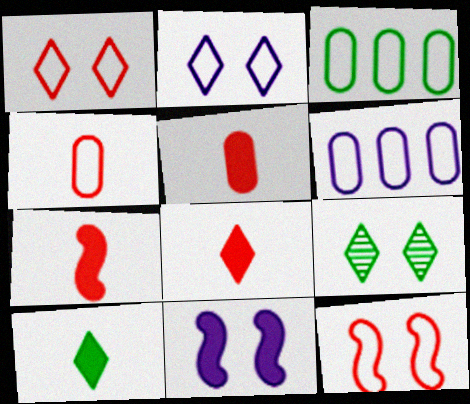[[5, 7, 8], 
[6, 7, 9]]